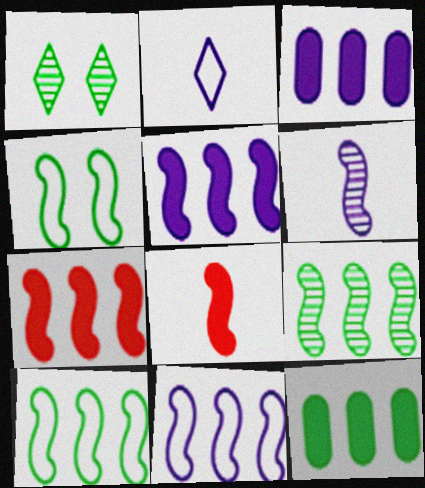[[4, 6, 7], 
[7, 9, 11]]